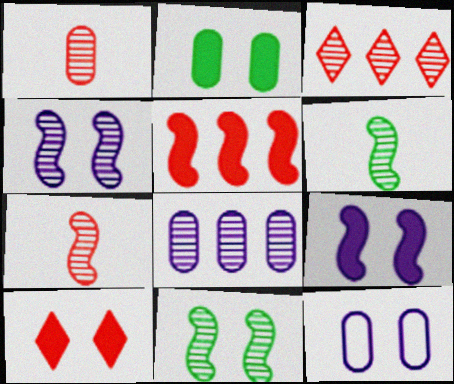[[2, 9, 10], 
[10, 11, 12]]